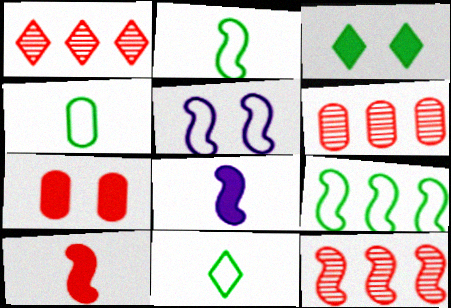[[1, 6, 12], 
[2, 4, 11]]